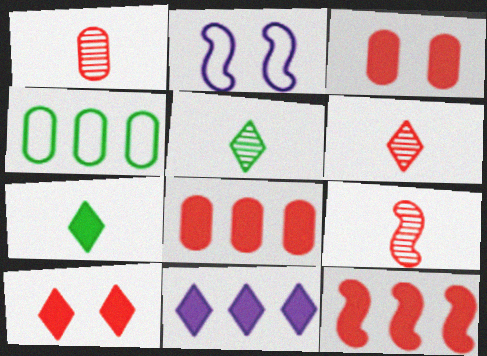[[1, 6, 9], 
[2, 5, 8], 
[7, 10, 11]]